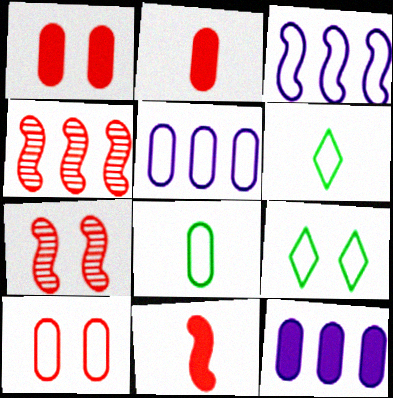[[3, 6, 10], 
[5, 8, 10], 
[6, 7, 12]]